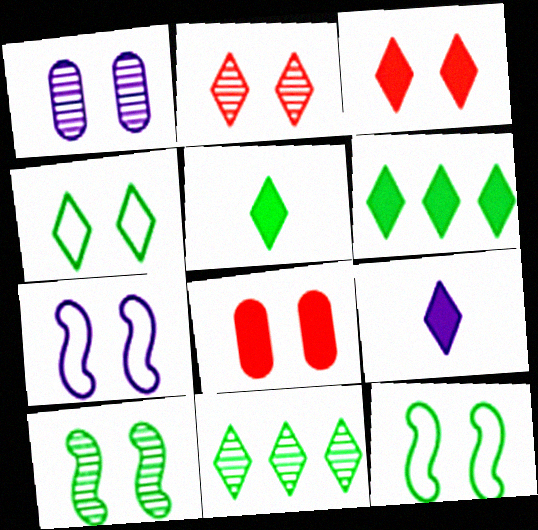[[1, 2, 10], 
[1, 3, 12], 
[3, 6, 9], 
[4, 5, 11]]